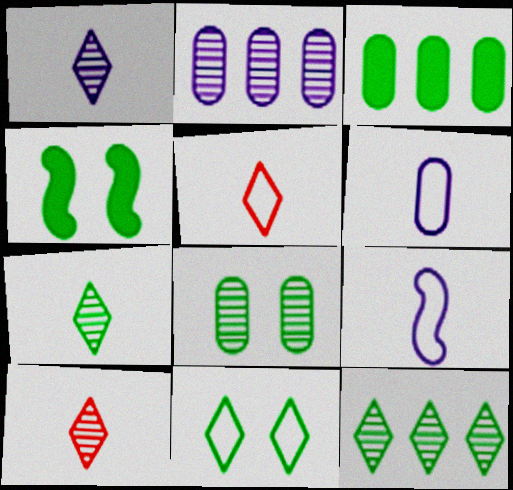[[1, 7, 10], 
[2, 4, 5], 
[4, 8, 11]]